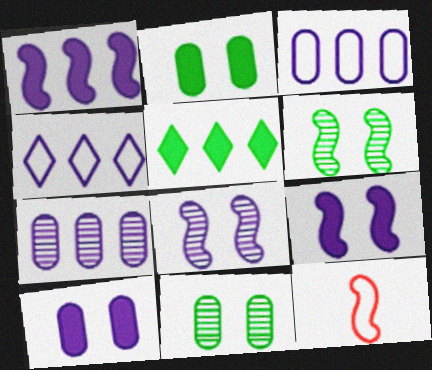[[1, 4, 7], 
[1, 6, 12]]